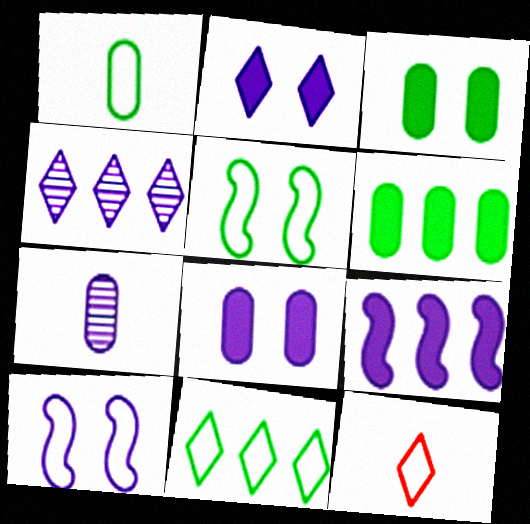[[1, 5, 11]]